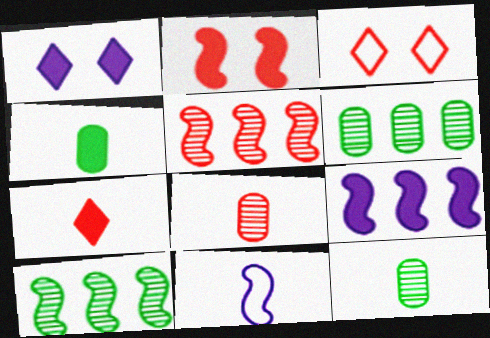[[2, 10, 11], 
[3, 9, 12], 
[7, 11, 12]]